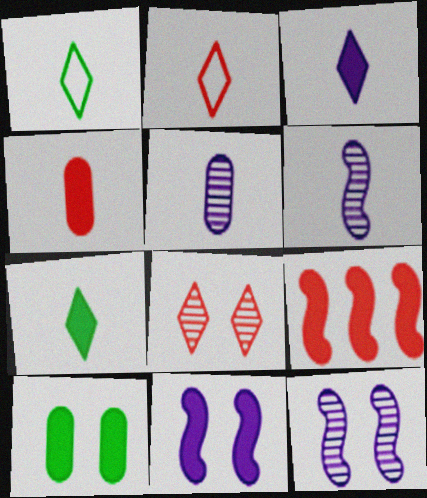[[1, 4, 6], 
[3, 9, 10]]